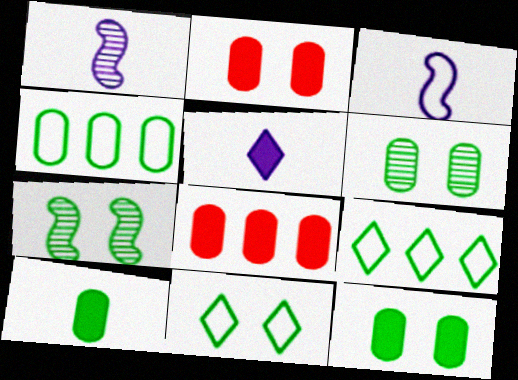[[1, 2, 9], 
[1, 8, 11], 
[4, 6, 10], 
[7, 9, 10], 
[7, 11, 12]]